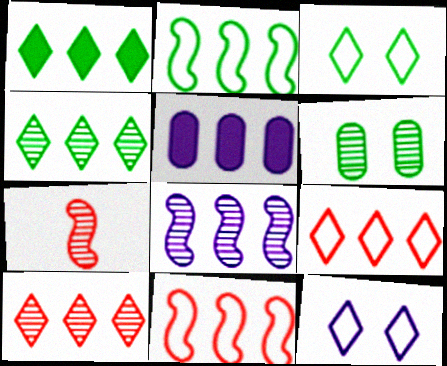[[2, 5, 10], 
[3, 5, 7], 
[4, 5, 11]]